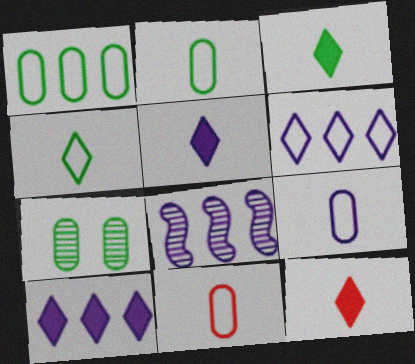[[2, 9, 11], 
[3, 5, 12]]